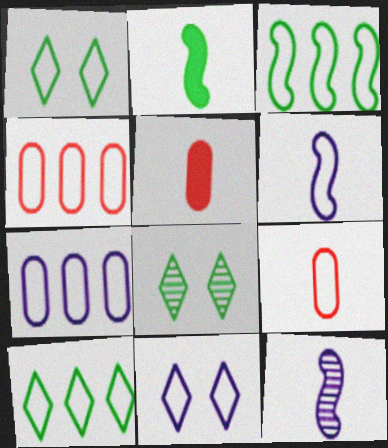[[1, 4, 6], 
[3, 9, 11], 
[6, 7, 11]]